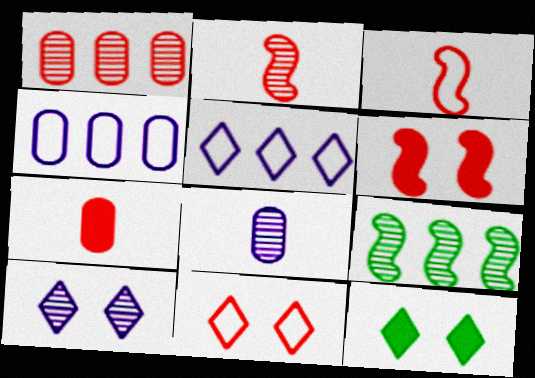[[2, 4, 12], 
[10, 11, 12]]